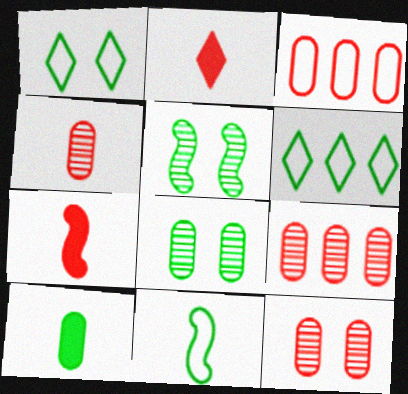[[4, 9, 12], 
[5, 6, 10]]